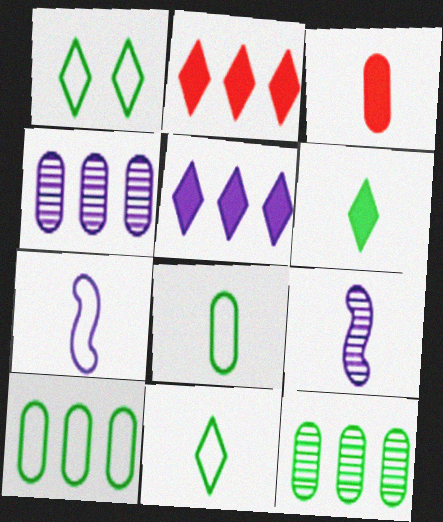[[3, 9, 11]]